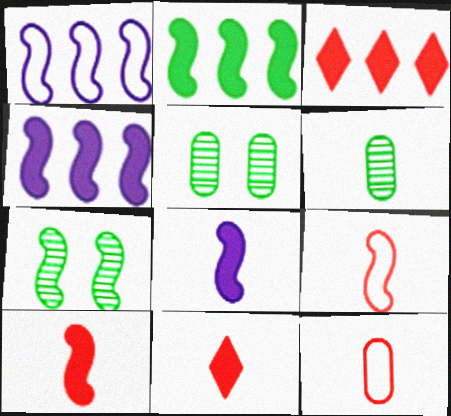[[1, 5, 11], 
[1, 7, 10], 
[4, 7, 9]]